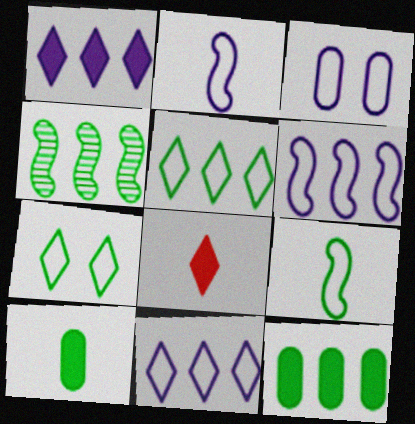[[2, 3, 11], 
[3, 4, 8], 
[4, 5, 12], 
[4, 7, 10]]